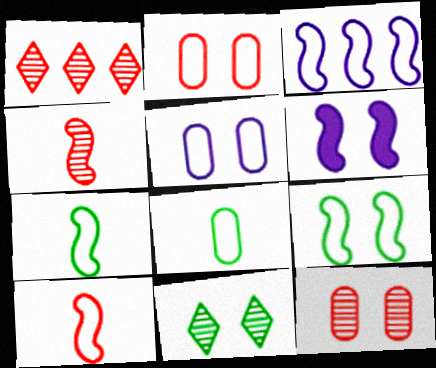[[1, 4, 12], 
[1, 6, 8], 
[2, 6, 11], 
[3, 9, 10]]